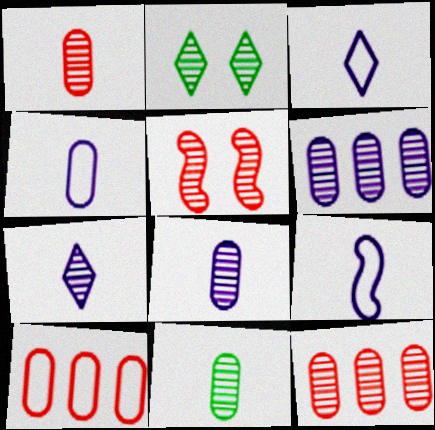[[1, 8, 11], 
[3, 4, 9]]